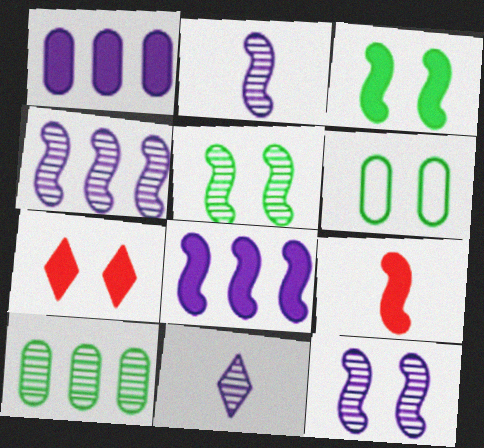[[2, 4, 12], 
[3, 8, 9], 
[6, 7, 12]]